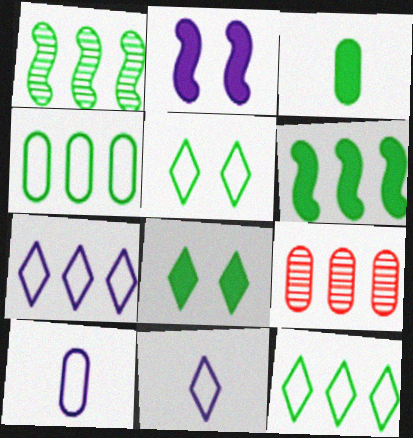[[1, 3, 5], 
[3, 6, 8], 
[6, 7, 9]]